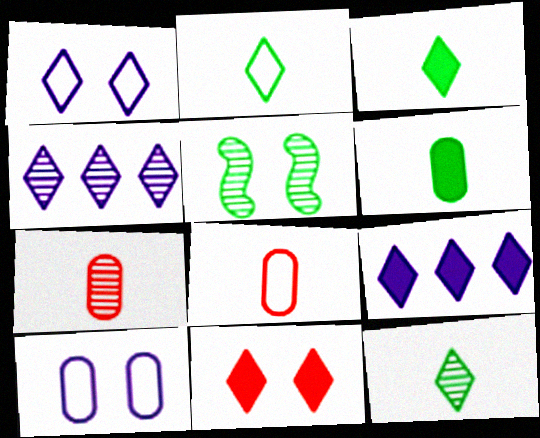[[2, 3, 12], 
[2, 4, 11], 
[3, 9, 11], 
[4, 5, 7], 
[5, 8, 9], 
[5, 10, 11]]